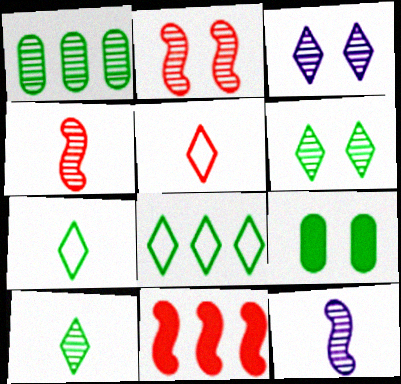[[1, 3, 4]]